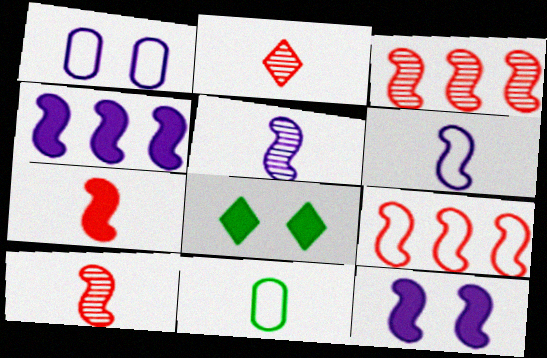[]